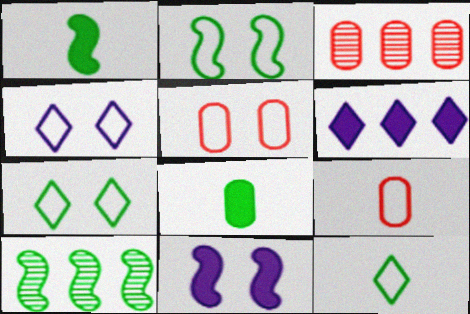[[1, 2, 10], 
[1, 3, 4], 
[2, 4, 5], 
[3, 11, 12], 
[7, 8, 10]]